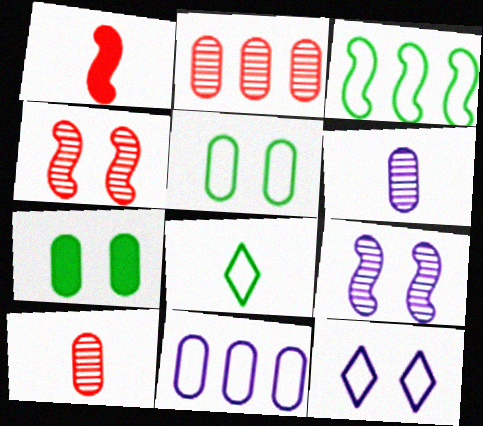[[1, 3, 9], 
[1, 6, 8], 
[3, 5, 8], 
[4, 7, 12], 
[7, 10, 11]]